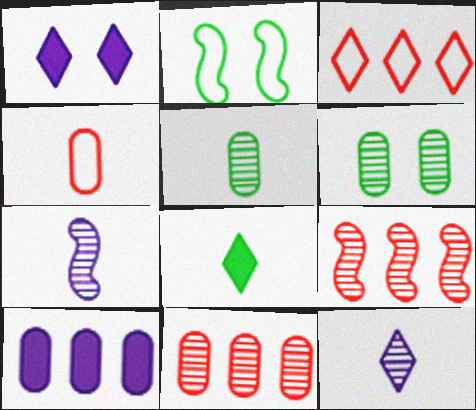[[4, 6, 10], 
[4, 7, 8], 
[6, 9, 12]]